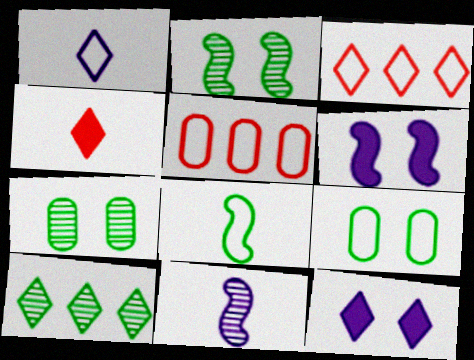[]